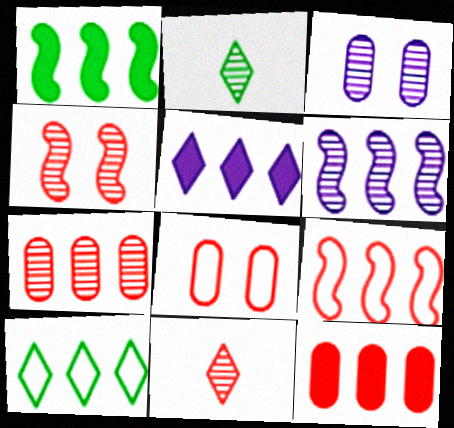[[1, 5, 12], 
[1, 6, 9], 
[4, 7, 11], 
[6, 10, 12]]